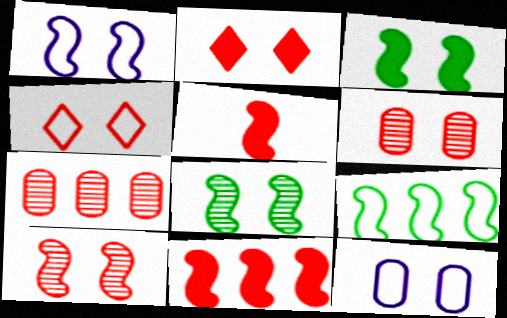[[1, 3, 10], 
[2, 8, 12], 
[4, 5, 7]]